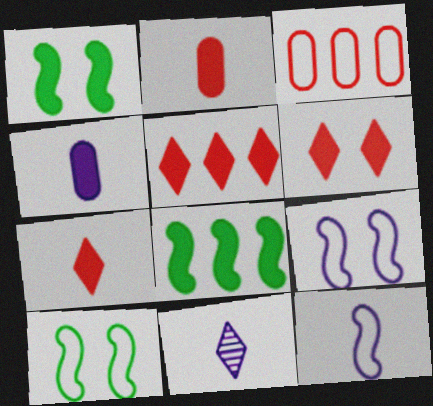[[1, 3, 11], 
[1, 4, 5], 
[4, 6, 8], 
[4, 11, 12], 
[5, 6, 7]]